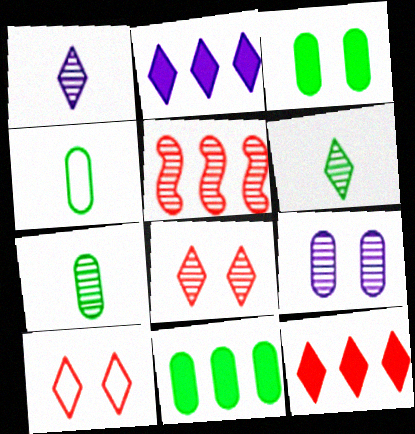[[2, 6, 10], 
[5, 6, 9]]